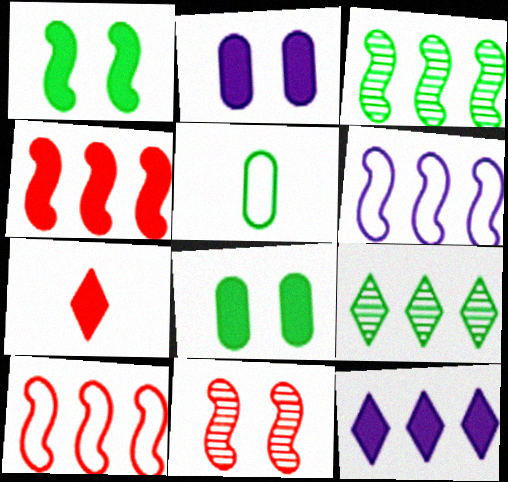[[1, 5, 9], 
[3, 4, 6], 
[5, 11, 12]]